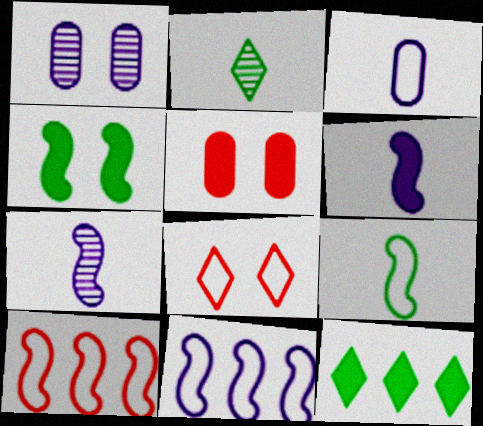[[1, 4, 8], 
[2, 5, 11], 
[4, 7, 10], 
[5, 6, 12]]